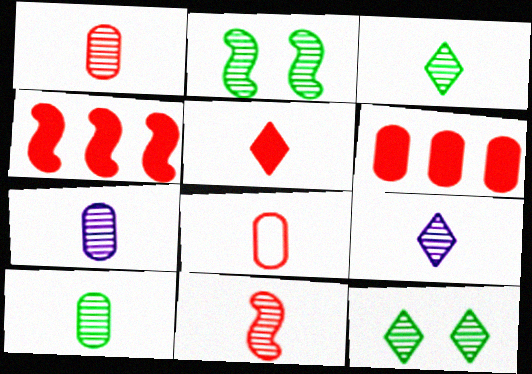[[1, 7, 10], 
[3, 7, 11], 
[5, 8, 11], 
[9, 10, 11]]